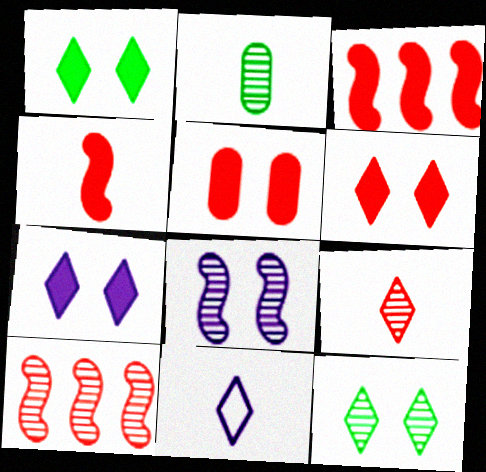[[1, 6, 7], 
[2, 4, 11]]